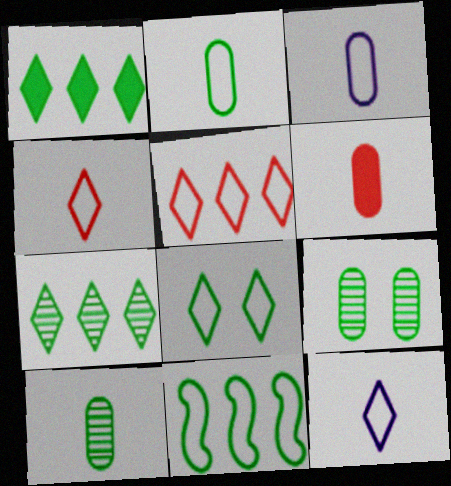[[2, 8, 11], 
[3, 6, 10], 
[5, 8, 12]]